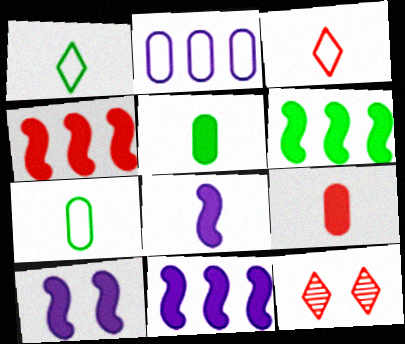[[4, 6, 11], 
[7, 11, 12], 
[8, 10, 11]]